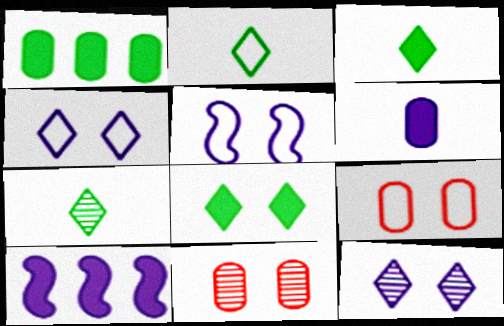[[2, 3, 7], 
[2, 10, 11], 
[5, 8, 11], 
[7, 9, 10]]